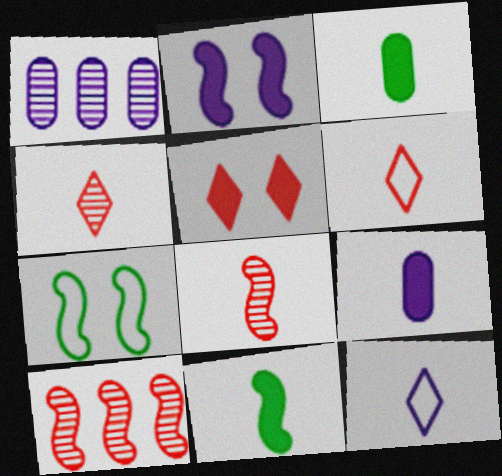[[1, 2, 12], 
[3, 8, 12]]